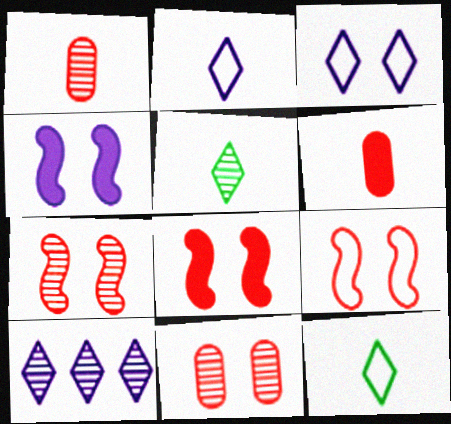[[7, 8, 9]]